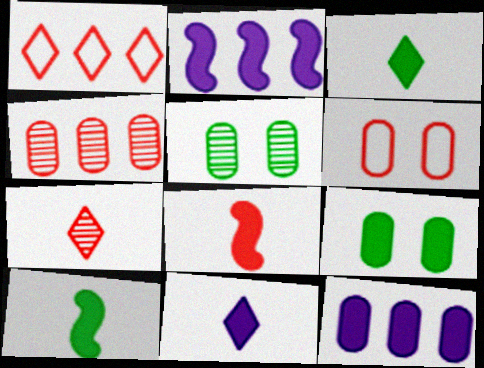[]